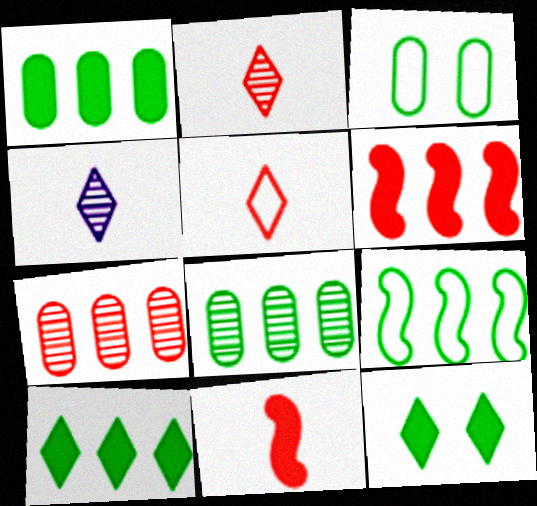[[3, 4, 6], 
[8, 9, 10]]